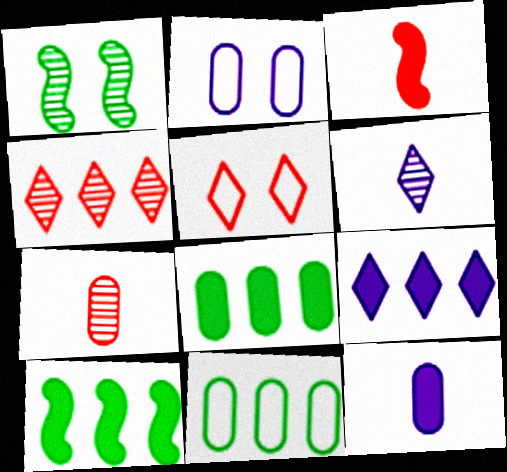[[2, 7, 8]]